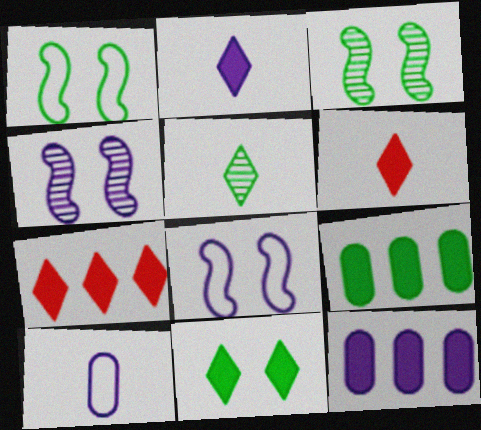[[1, 5, 9], 
[2, 7, 11], 
[3, 7, 10]]